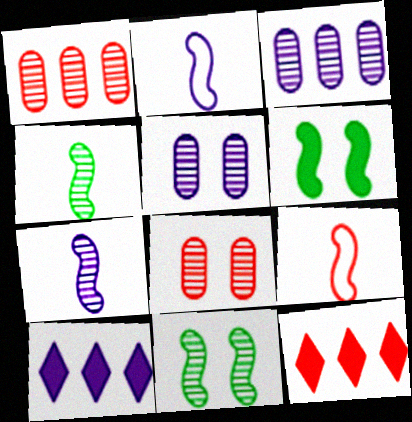[[2, 5, 10], 
[8, 9, 12]]